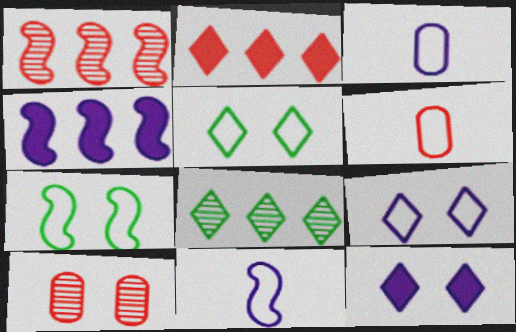[[7, 10, 12]]